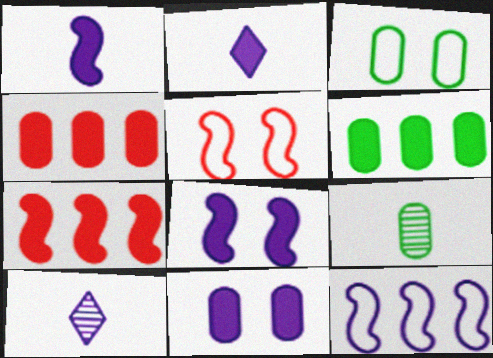[[3, 6, 9], 
[3, 7, 10], 
[5, 6, 10], 
[10, 11, 12]]